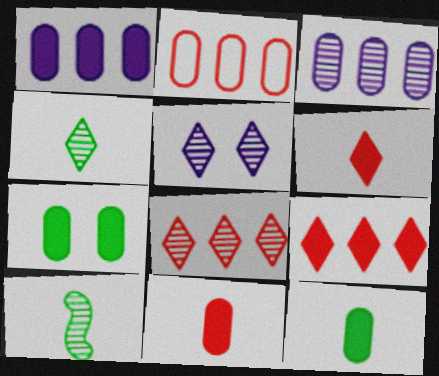[[1, 7, 11], 
[4, 5, 8]]